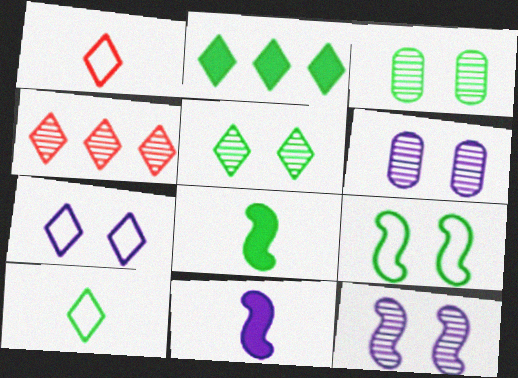[[2, 5, 10]]